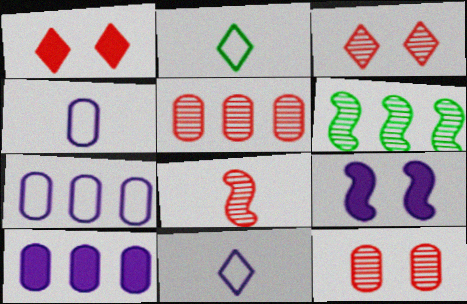[[1, 4, 6], 
[2, 5, 9], 
[3, 5, 8]]